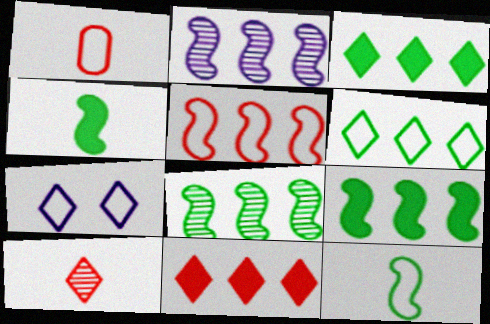[[2, 5, 9], 
[3, 7, 10]]